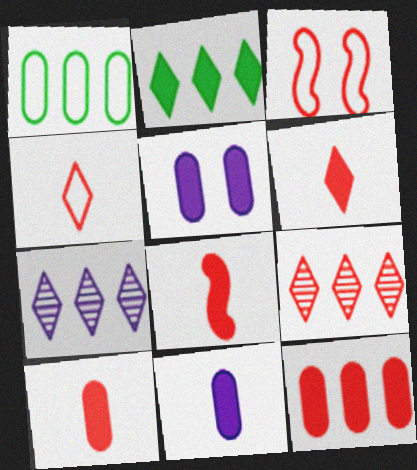[[2, 5, 8], 
[3, 9, 10], 
[6, 8, 10]]